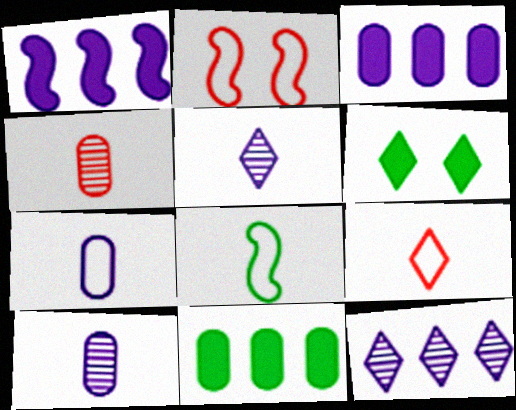[[2, 5, 11], 
[6, 9, 12], 
[7, 8, 9]]